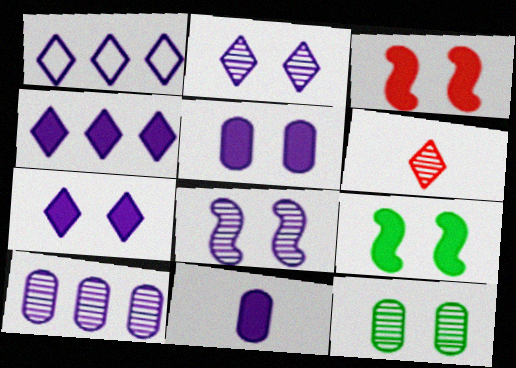[[1, 8, 11]]